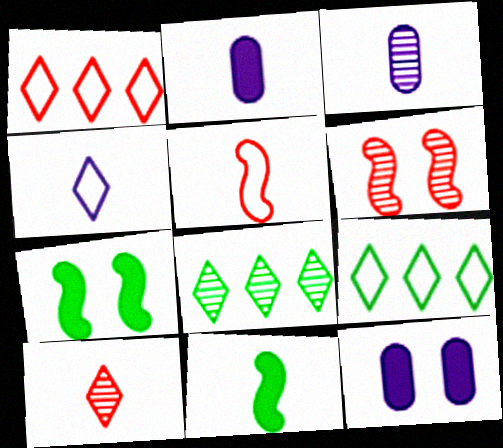[[1, 3, 7], 
[2, 6, 9], 
[3, 6, 8], 
[5, 8, 12]]